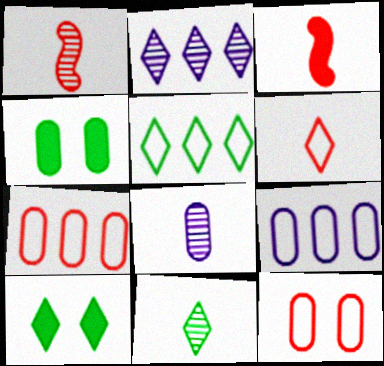[[1, 8, 11], 
[1, 9, 10], 
[2, 6, 10], 
[4, 7, 8], 
[5, 10, 11]]